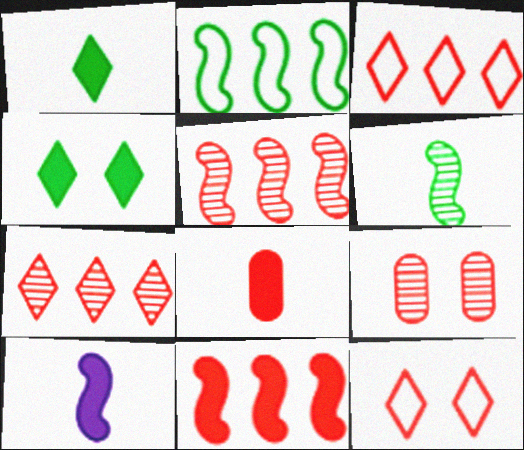[[1, 8, 10], 
[5, 8, 12]]